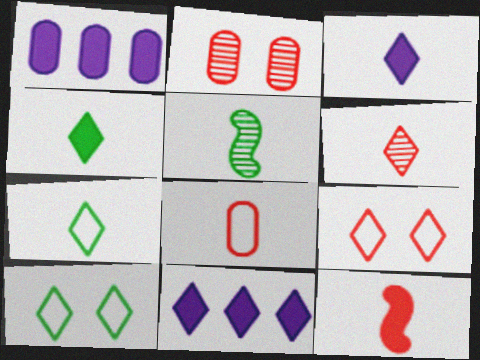[[1, 5, 9], 
[3, 5, 8], 
[3, 6, 7], 
[6, 8, 12], 
[6, 10, 11]]